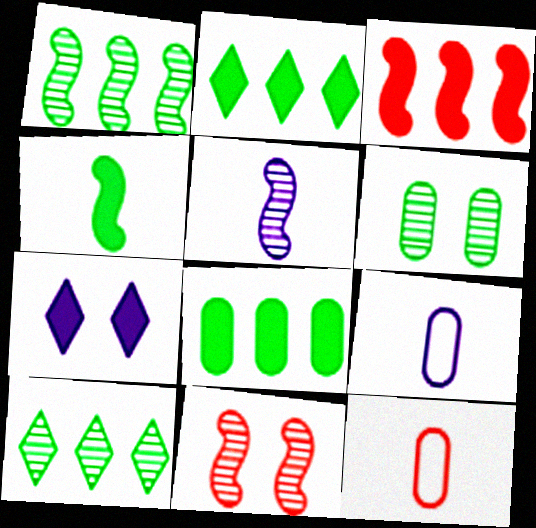[[1, 5, 11], 
[1, 7, 12], 
[2, 9, 11]]